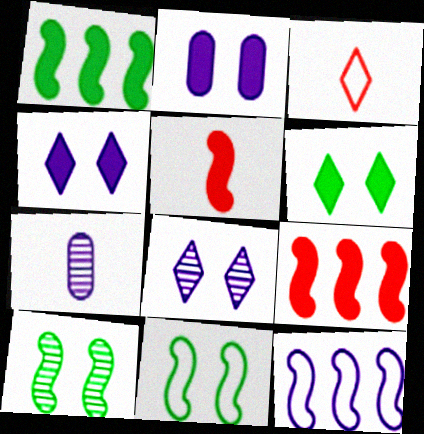[[4, 7, 12], 
[5, 10, 12]]